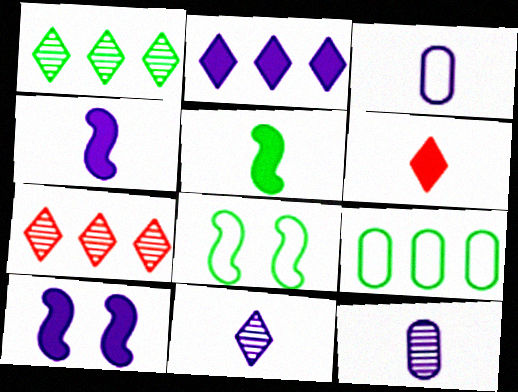[[3, 4, 11]]